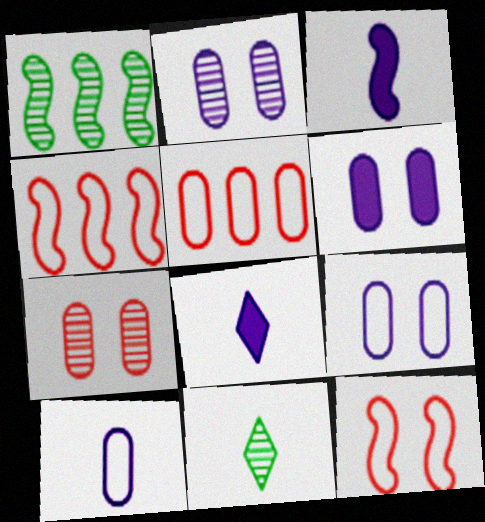[[1, 3, 12], 
[2, 6, 9], 
[4, 6, 11]]